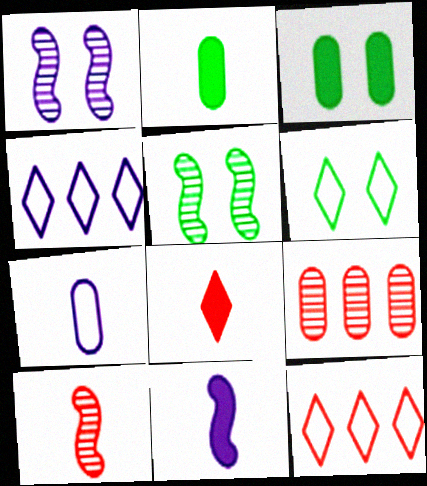[[1, 2, 12], 
[2, 8, 11], 
[3, 4, 10], 
[3, 5, 6], 
[3, 7, 9], 
[6, 9, 11]]